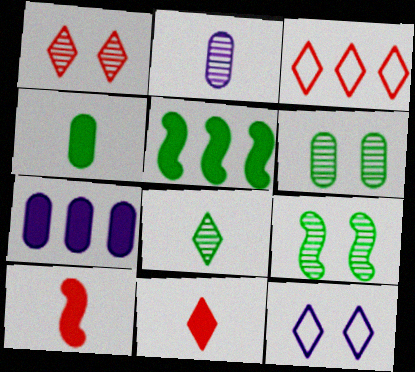[[1, 3, 11]]